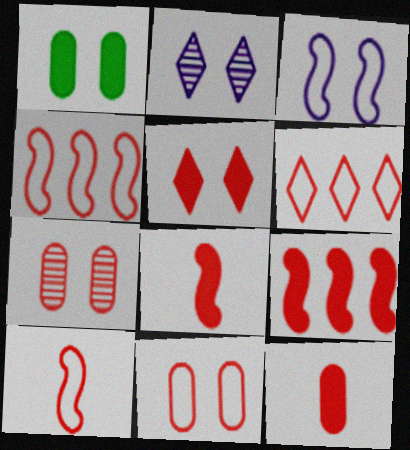[[5, 9, 12], 
[6, 7, 8], 
[6, 10, 11]]